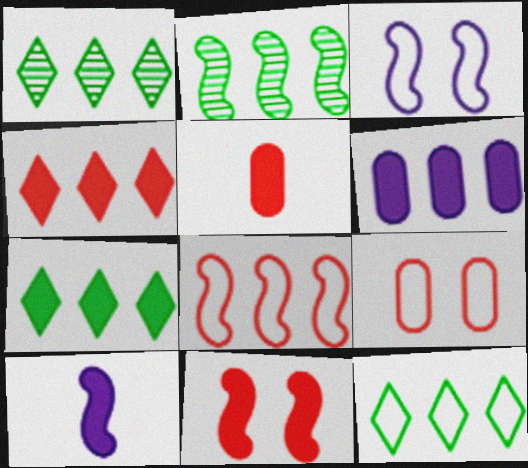[[1, 3, 5], 
[1, 6, 8], 
[1, 7, 12], 
[1, 9, 10], 
[4, 5, 11]]